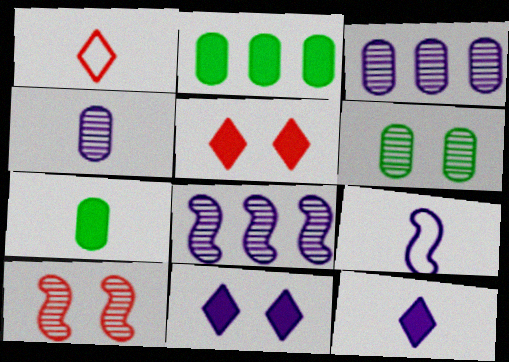[[3, 9, 11], 
[4, 9, 12]]